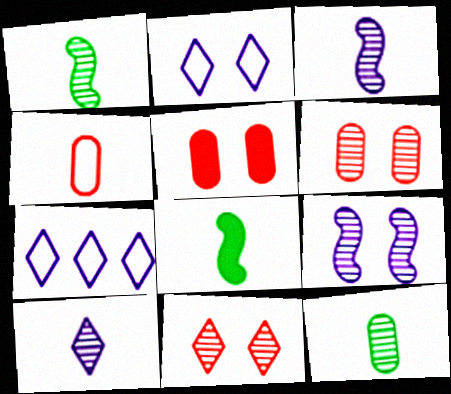[[1, 5, 7], 
[4, 8, 10], 
[6, 7, 8]]